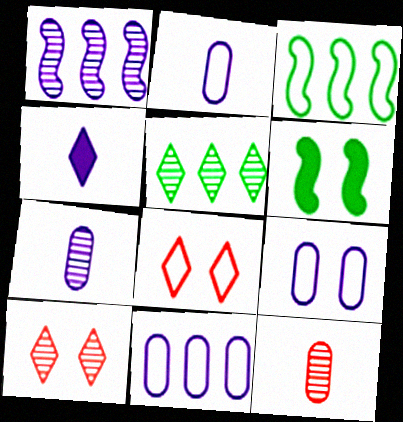[[1, 4, 9], 
[2, 3, 8], 
[2, 9, 11], 
[4, 5, 8], 
[6, 9, 10]]